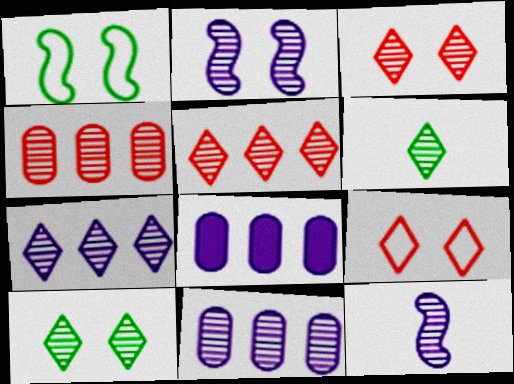[[2, 4, 6], 
[3, 6, 7], 
[4, 10, 12]]